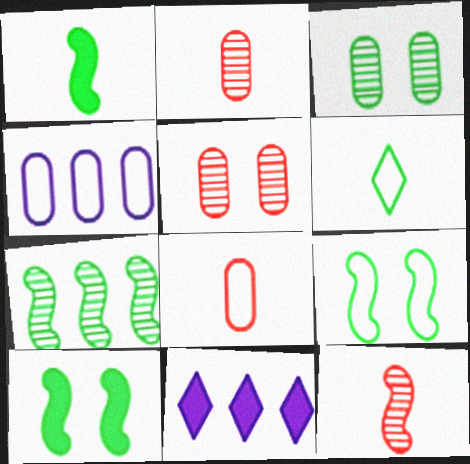[[1, 7, 9], 
[2, 9, 11]]